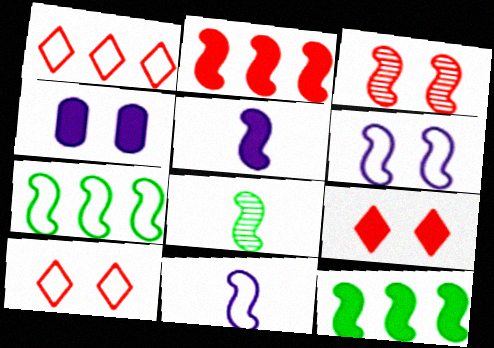[[1, 4, 8], 
[2, 6, 8], 
[3, 5, 7], 
[3, 11, 12]]